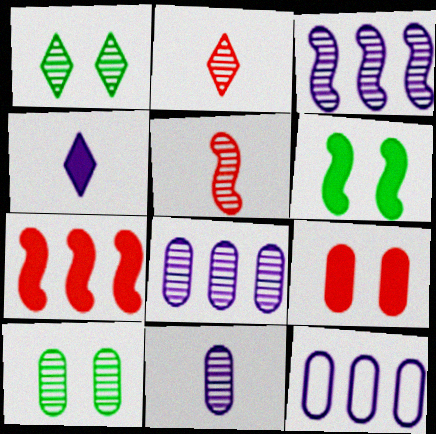[[1, 5, 8], 
[2, 3, 10], 
[2, 6, 12]]